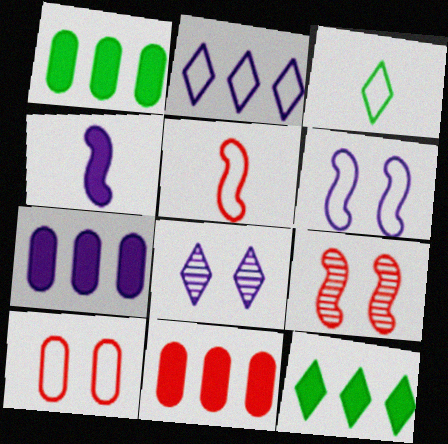[[1, 5, 8], 
[1, 7, 11], 
[3, 7, 9]]